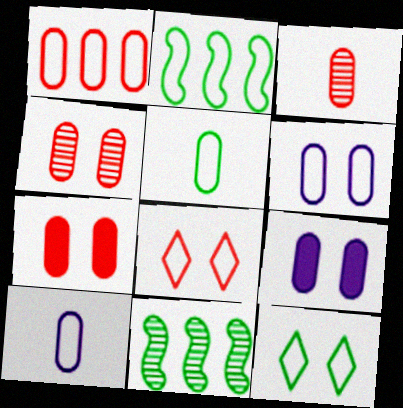[[1, 3, 7], 
[1, 5, 6], 
[2, 5, 12], 
[2, 8, 10]]